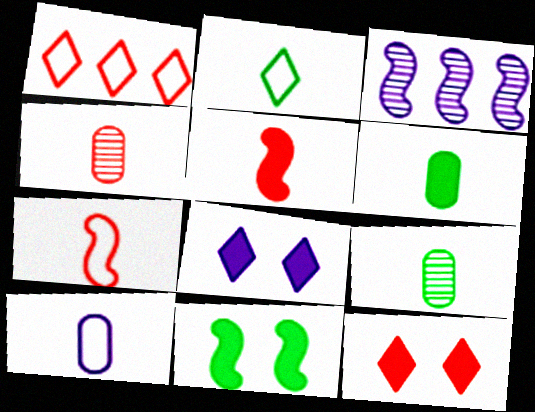[[2, 7, 10], 
[3, 7, 11], 
[3, 8, 10], 
[4, 6, 10]]